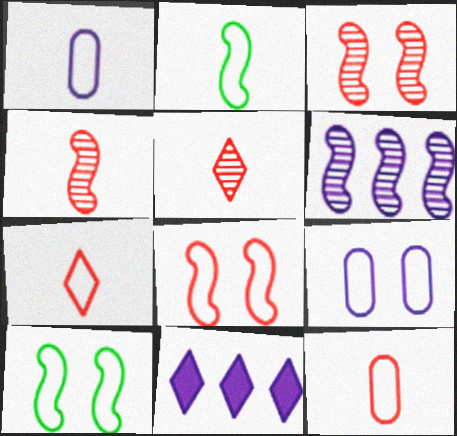[[1, 2, 7]]